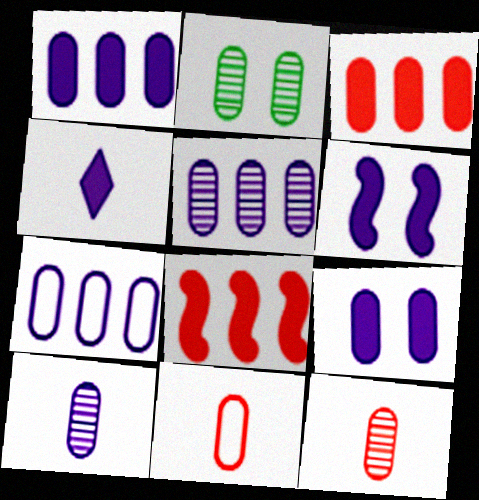[[1, 2, 11], 
[1, 4, 6], 
[1, 5, 7], 
[2, 5, 12], 
[7, 9, 10]]